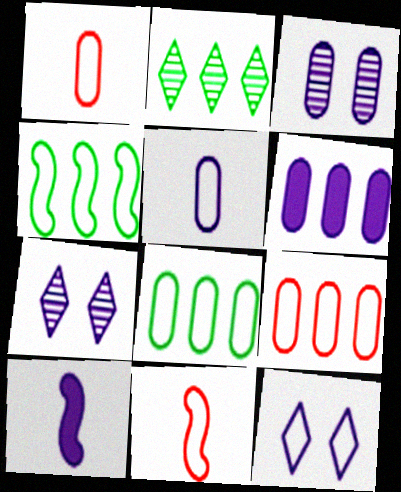[[1, 4, 12], 
[3, 5, 6], 
[8, 11, 12]]